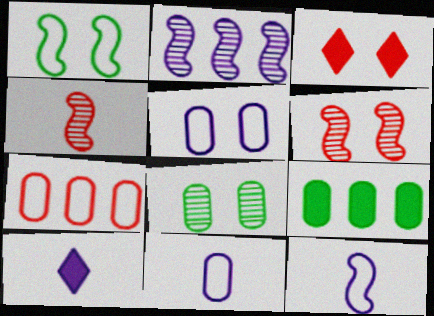[[2, 5, 10], 
[3, 4, 7]]